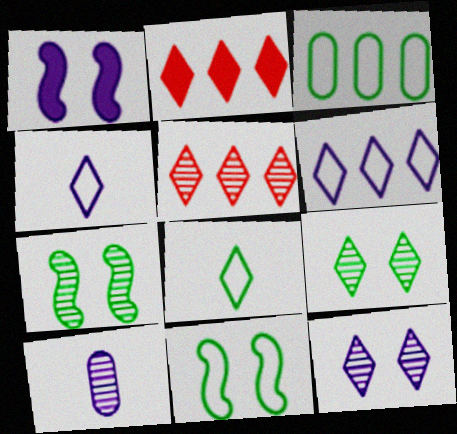[[1, 6, 10], 
[2, 4, 9], 
[2, 8, 12], 
[2, 10, 11], 
[3, 8, 11], 
[5, 7, 10]]